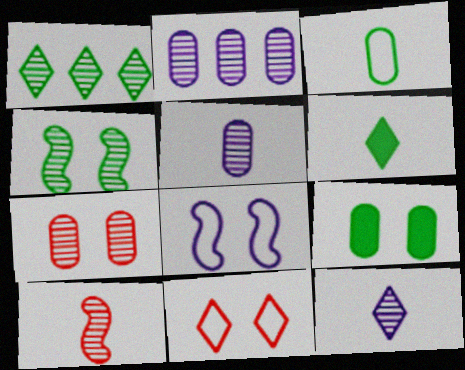[]